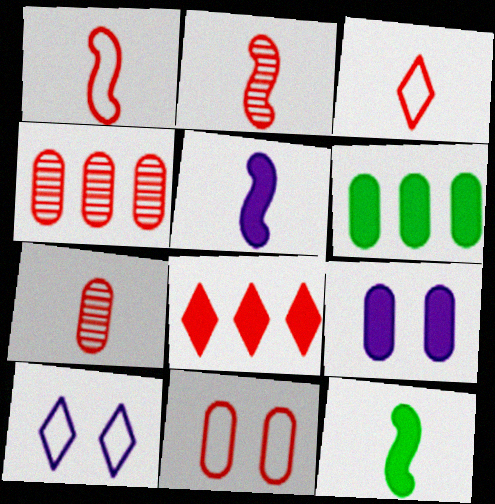[[2, 6, 10], 
[2, 8, 11], 
[4, 10, 12], 
[8, 9, 12]]